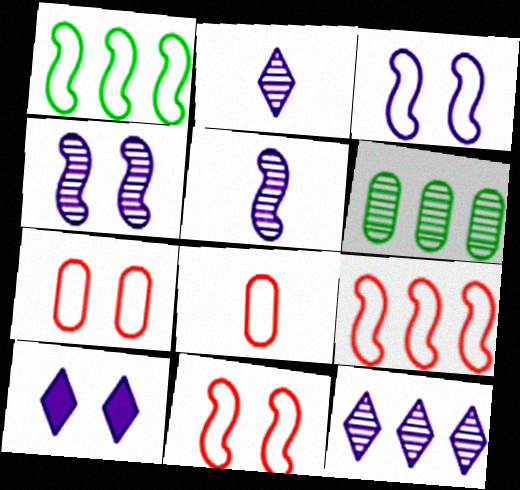[]